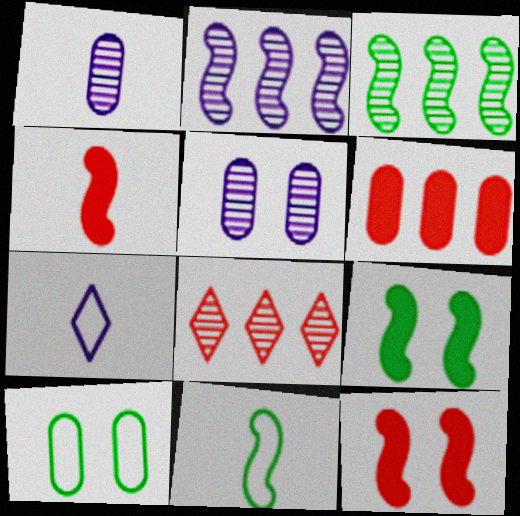[[1, 6, 10], 
[2, 11, 12], 
[3, 9, 11]]